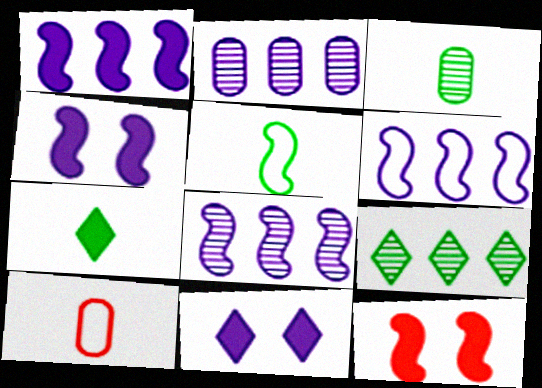[[1, 6, 8], 
[3, 5, 7], 
[4, 9, 10], 
[5, 8, 12]]